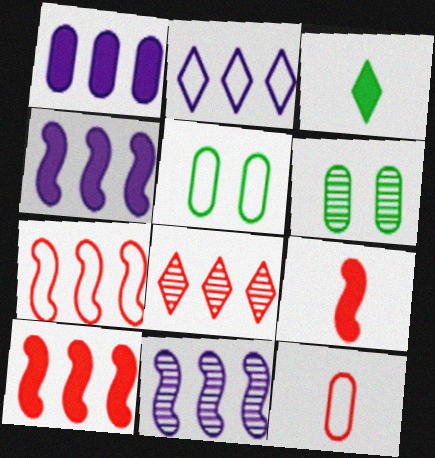[[1, 2, 11], 
[1, 6, 12], 
[2, 6, 9]]